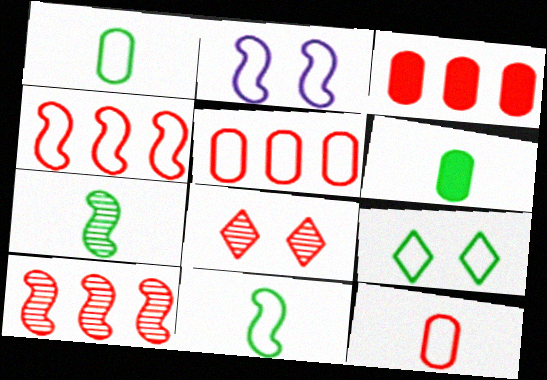[[2, 4, 11]]